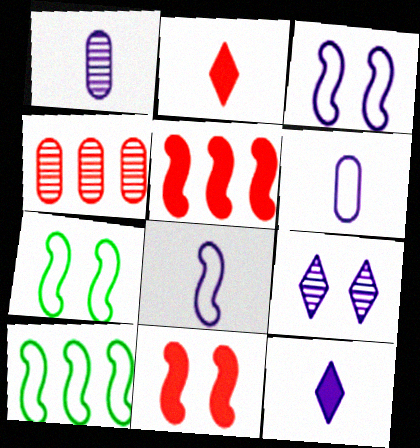[[1, 8, 12], 
[4, 7, 12]]